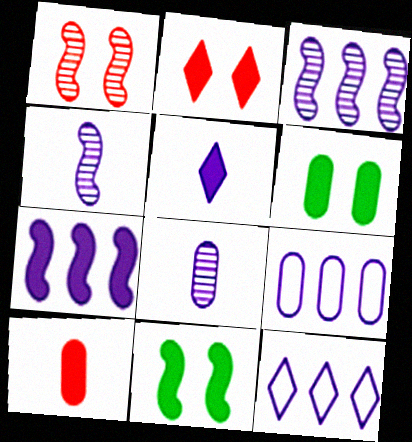[]